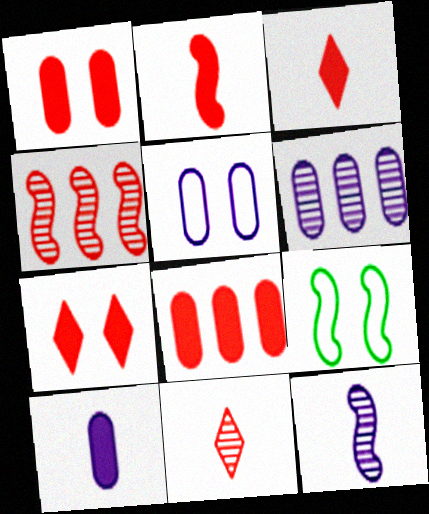[[2, 7, 8], 
[3, 6, 9], 
[5, 6, 10]]